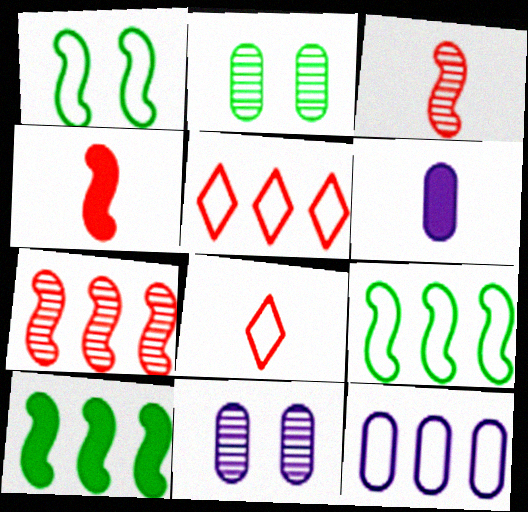[[1, 8, 12], 
[5, 9, 12], 
[6, 11, 12], 
[8, 10, 11]]